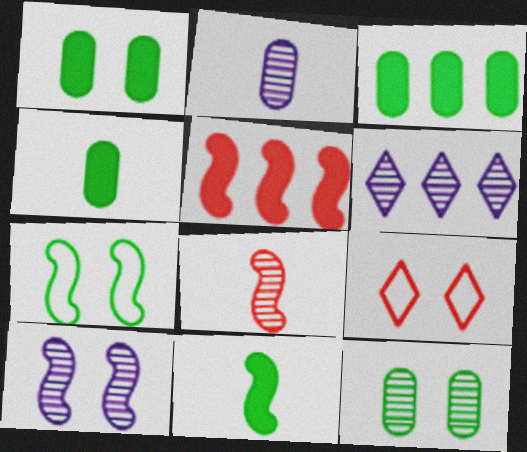[[1, 3, 4], 
[1, 9, 10], 
[2, 6, 10], 
[6, 8, 12]]